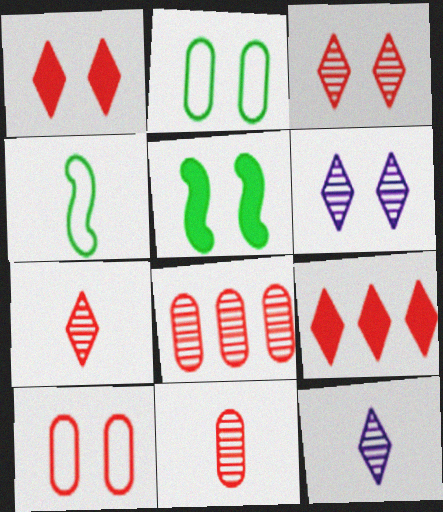[[5, 6, 10]]